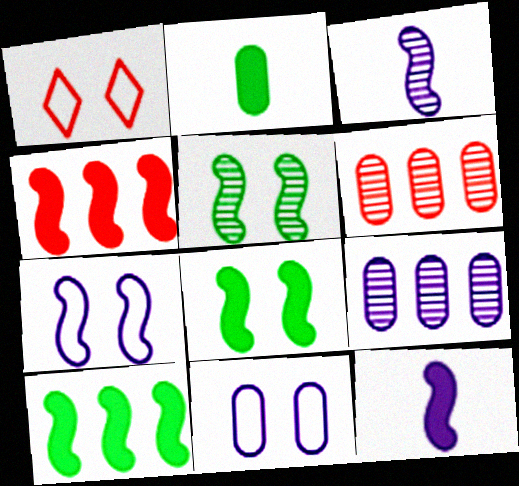[[2, 6, 11], 
[4, 8, 12]]